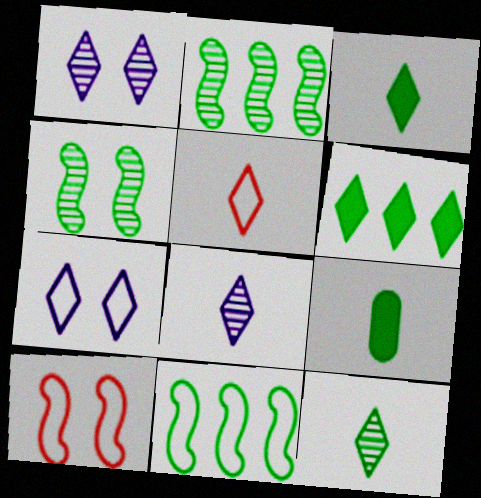[[1, 5, 6], 
[3, 5, 8]]